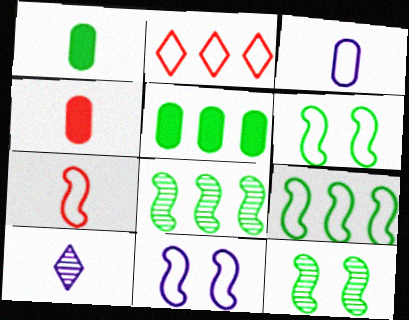[[1, 7, 10], 
[2, 3, 6], 
[7, 9, 11]]